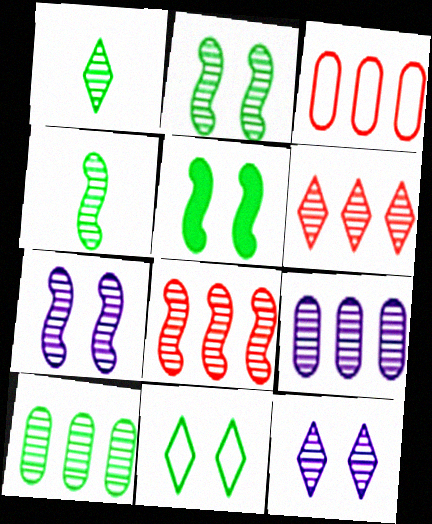[[1, 2, 10], 
[1, 6, 12], 
[4, 7, 8]]